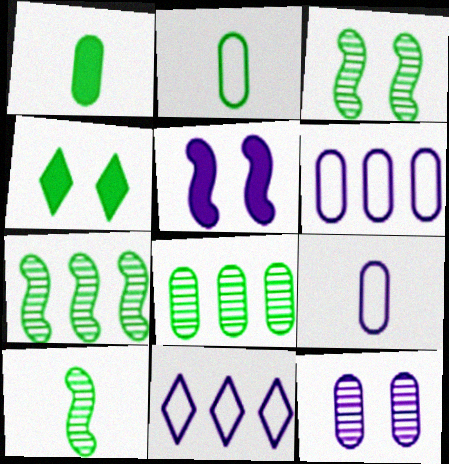[[2, 4, 7], 
[3, 7, 10]]